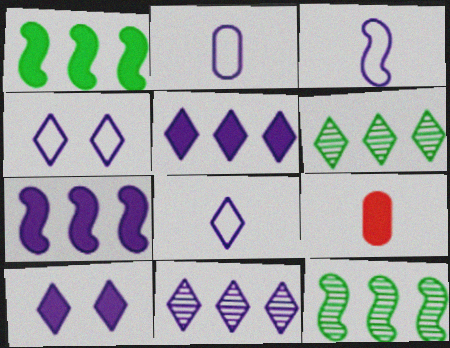[[1, 9, 10], 
[2, 3, 8], 
[4, 9, 12], 
[8, 10, 11]]